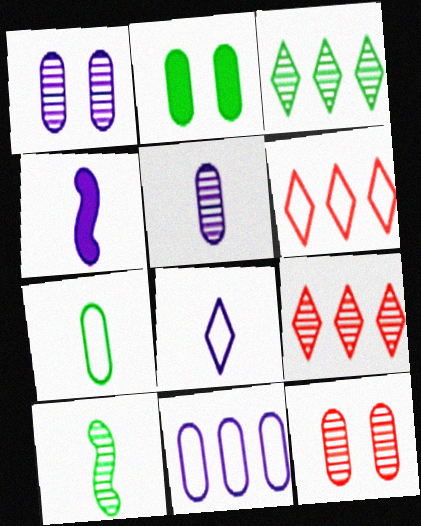[[1, 9, 10], 
[4, 5, 8]]